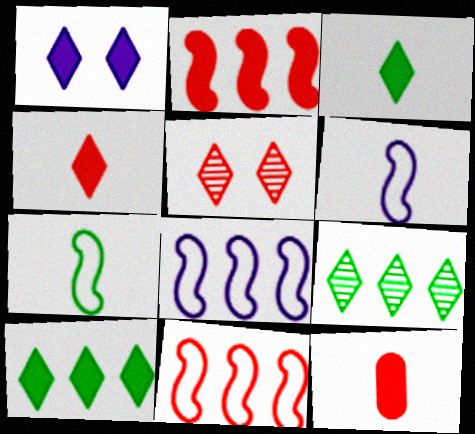[[1, 4, 10], 
[5, 11, 12]]